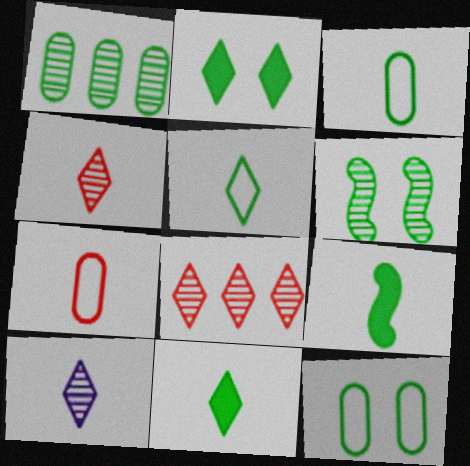[[2, 6, 12], 
[7, 9, 10]]